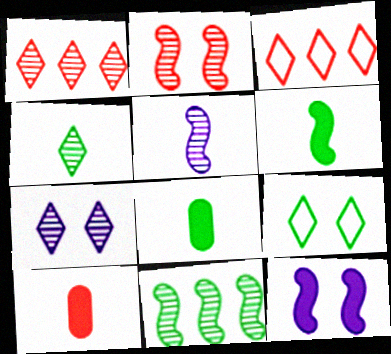[[1, 4, 7], 
[2, 3, 10], 
[2, 5, 11], 
[8, 9, 11]]